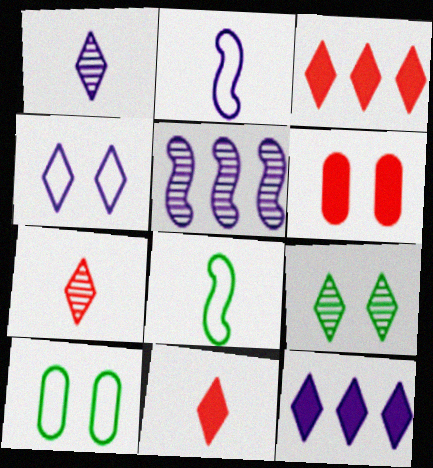[[1, 4, 12], 
[5, 10, 11]]